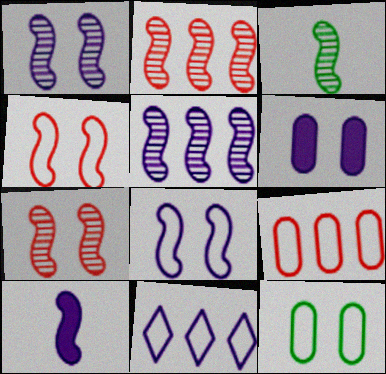[[1, 2, 3], 
[3, 5, 7], 
[5, 8, 10]]